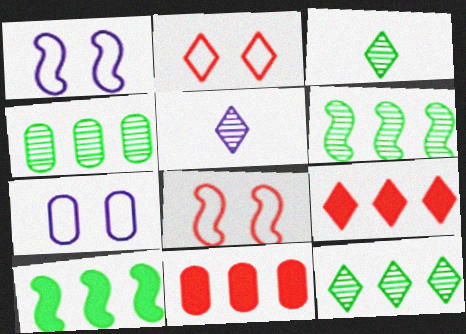[[1, 3, 11], 
[4, 6, 12]]